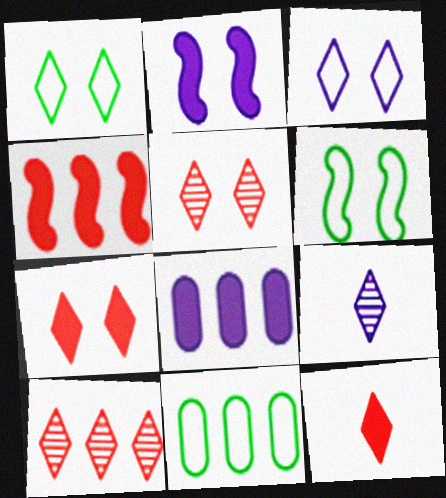[]